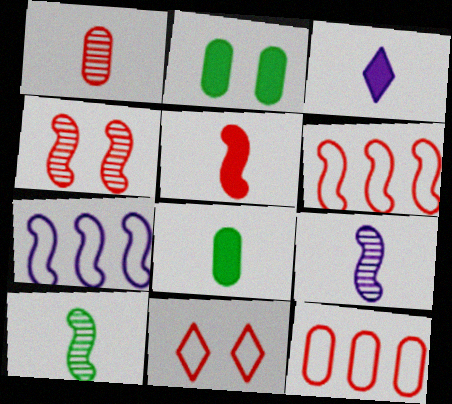[[3, 5, 8], 
[4, 5, 6]]